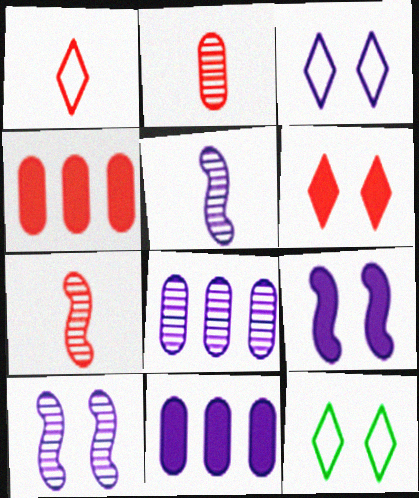[[3, 5, 11], 
[4, 5, 12], 
[7, 11, 12]]